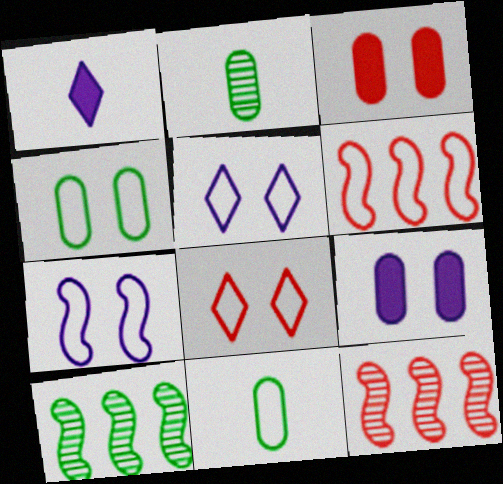[[1, 4, 12], 
[4, 7, 8], 
[5, 6, 11]]